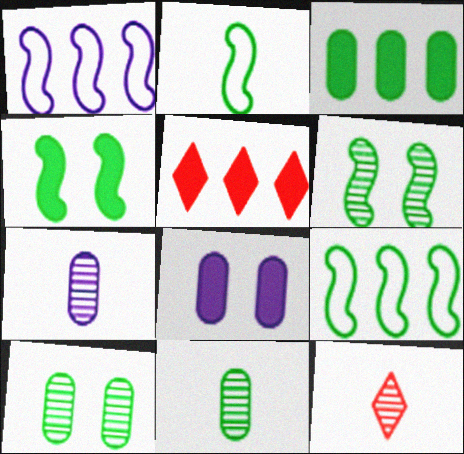[[8, 9, 12]]